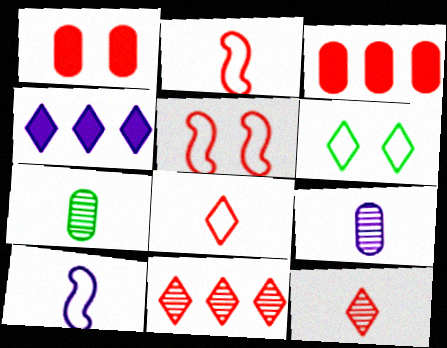[[1, 2, 11], 
[3, 5, 12], 
[4, 5, 7], 
[4, 6, 12]]